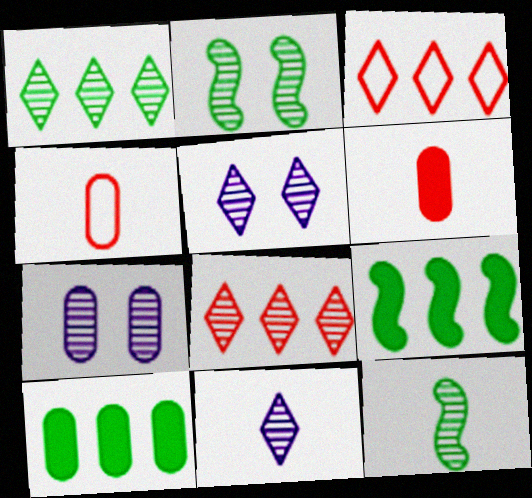[[4, 5, 9], 
[4, 7, 10], 
[7, 8, 12]]